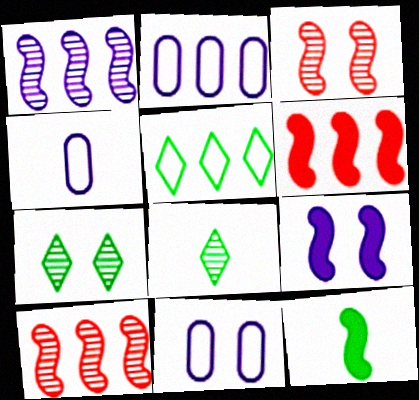[[2, 4, 11], 
[4, 6, 7], 
[6, 8, 11], 
[6, 9, 12]]